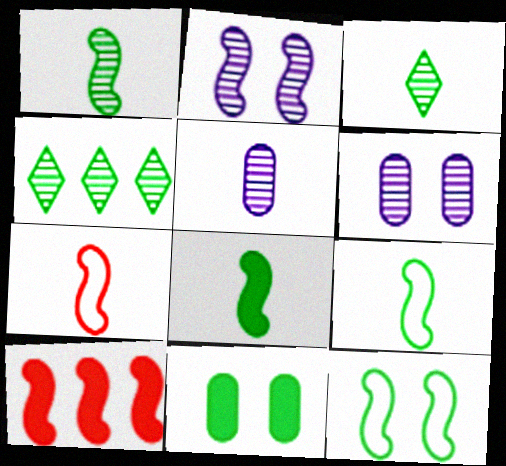[[1, 8, 9], 
[2, 9, 10], 
[4, 9, 11]]